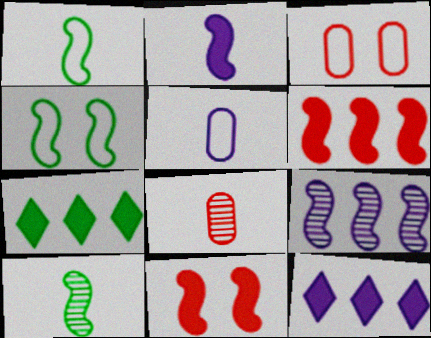[[1, 9, 11], 
[3, 10, 12], 
[4, 8, 12]]